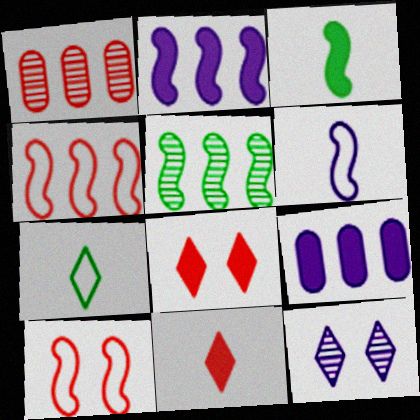[[1, 10, 11], 
[2, 4, 5], 
[3, 8, 9], 
[6, 9, 12]]